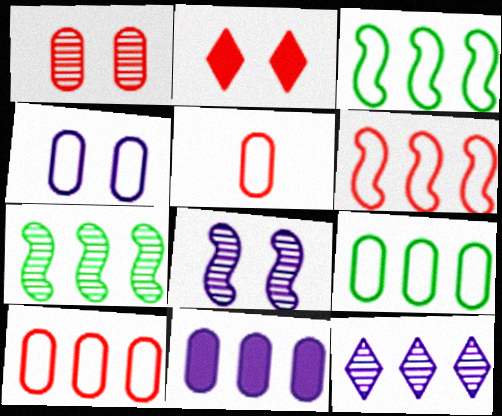[[4, 5, 9]]